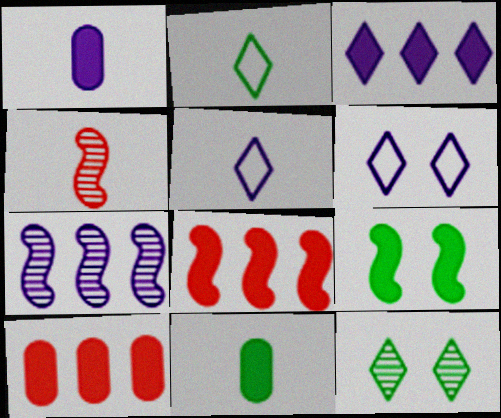[[1, 2, 4], 
[1, 6, 7], 
[4, 5, 11]]